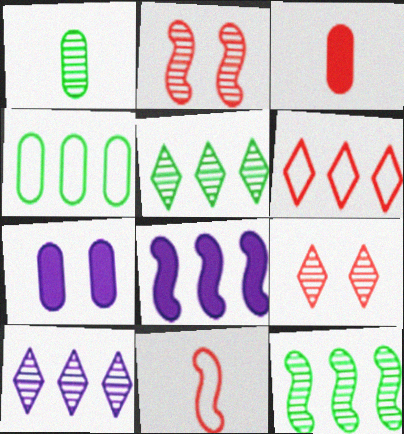[[1, 2, 10], 
[2, 3, 6], 
[5, 7, 11]]